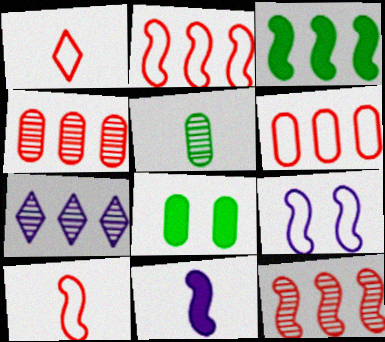[[1, 5, 11], 
[3, 6, 7], 
[7, 8, 10]]